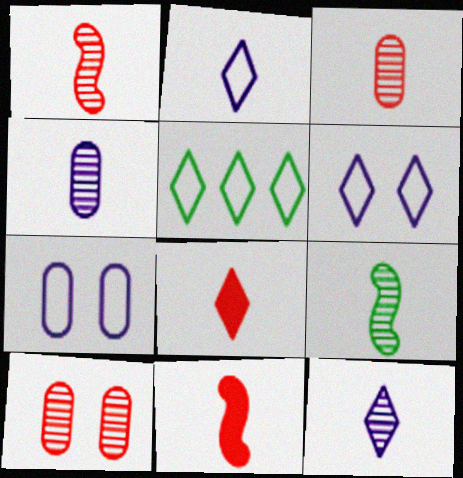[[3, 9, 12]]